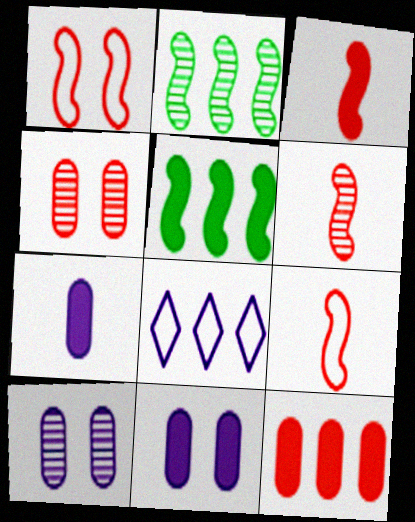[[2, 8, 12], 
[3, 6, 9]]